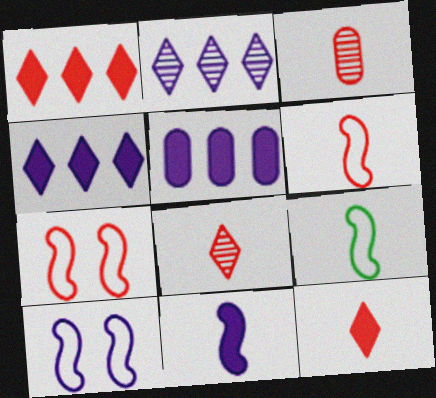[[1, 3, 7], 
[3, 6, 12]]